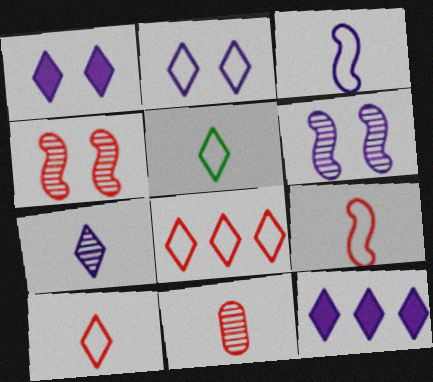[[2, 5, 8], 
[2, 7, 12]]